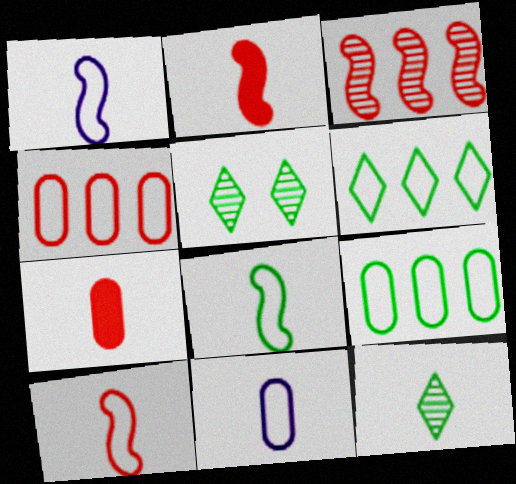[[1, 7, 12], 
[1, 8, 10], 
[2, 11, 12]]